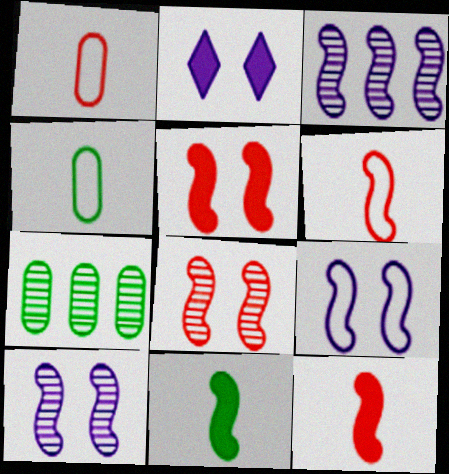[[2, 6, 7]]